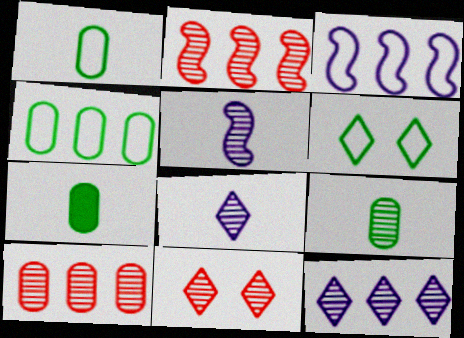[[1, 7, 9], 
[3, 7, 11]]